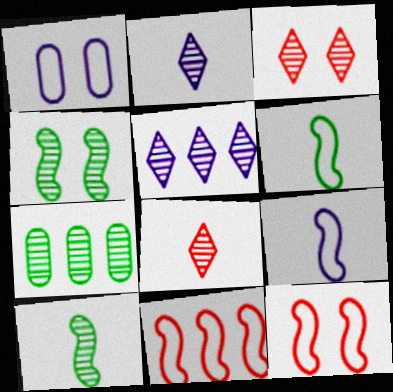[]